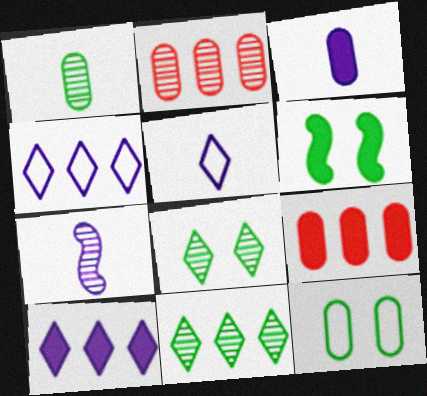[[2, 3, 12], 
[2, 5, 6], 
[2, 7, 8], 
[3, 5, 7], 
[6, 8, 12]]